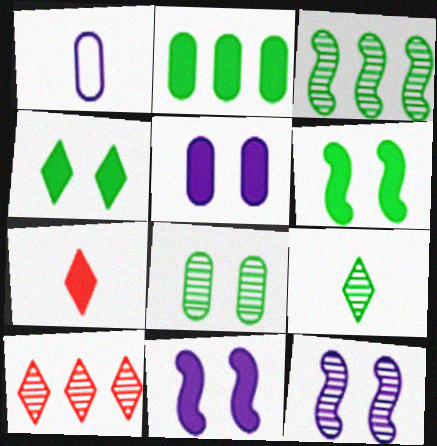[[1, 6, 10], 
[2, 7, 11], 
[3, 8, 9]]